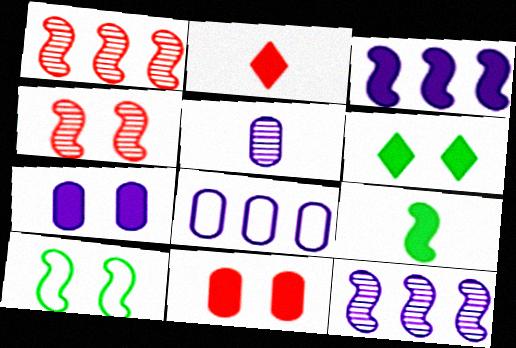[[5, 7, 8]]